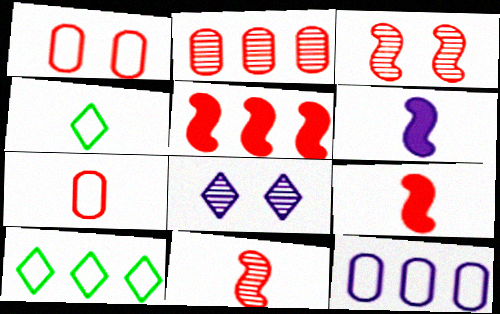[[6, 8, 12]]